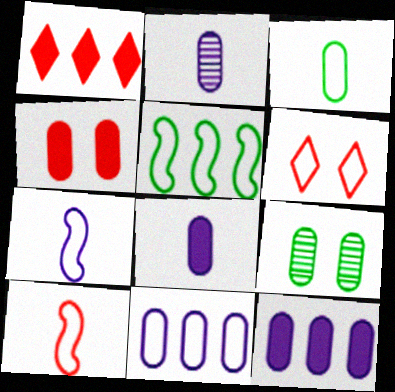[[1, 7, 9]]